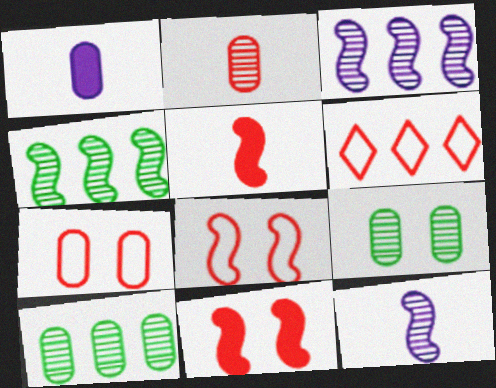[[1, 7, 10], 
[2, 6, 11]]